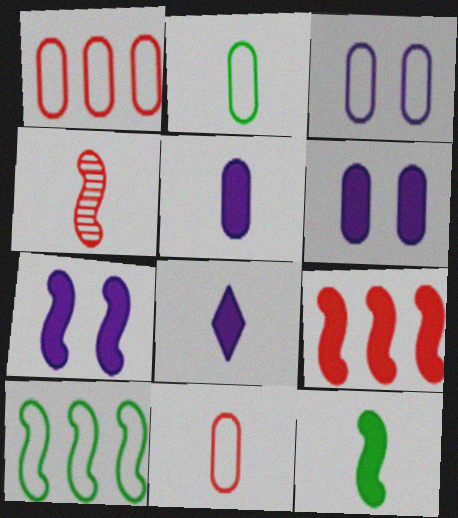[[1, 2, 3], 
[2, 4, 8], 
[4, 7, 10], 
[7, 9, 12]]